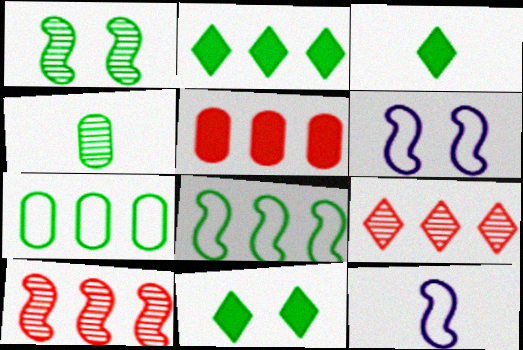[[1, 3, 7], 
[2, 3, 11], 
[4, 8, 11]]